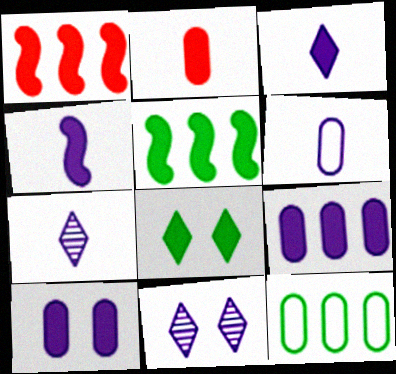[[4, 6, 7]]